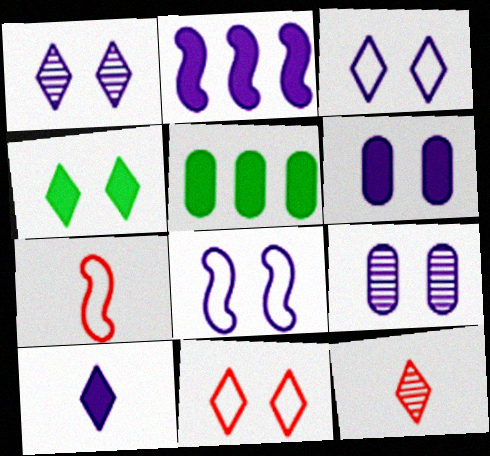[[1, 4, 11], 
[1, 5, 7], 
[1, 6, 8], 
[2, 6, 10], 
[5, 8, 12]]